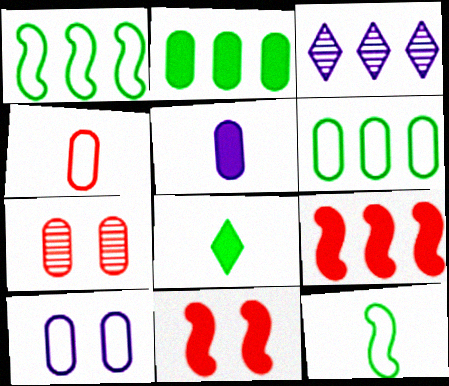[[3, 6, 9], 
[4, 6, 10], 
[5, 6, 7]]